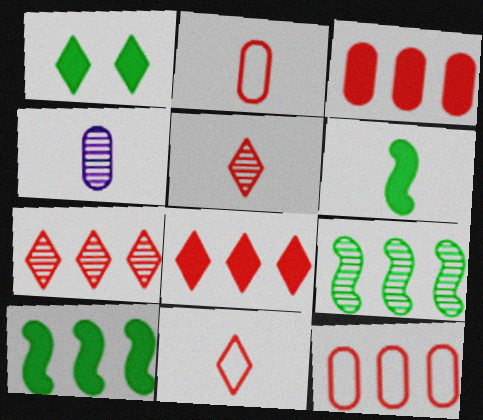[[4, 6, 11]]